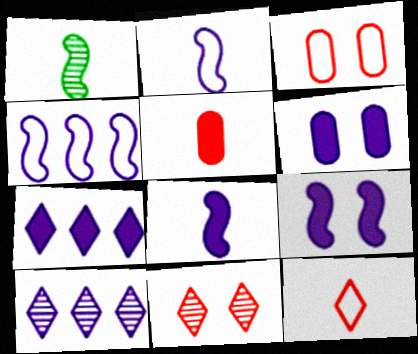[[1, 3, 7], 
[2, 6, 10], 
[6, 7, 8]]